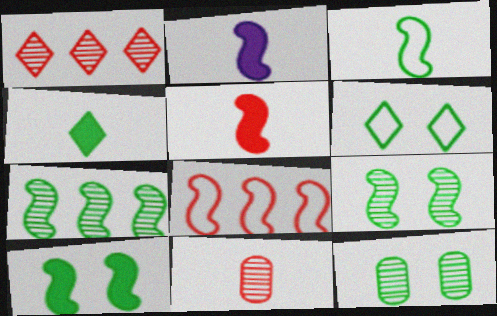[[2, 8, 9], 
[3, 7, 10], 
[6, 10, 12]]